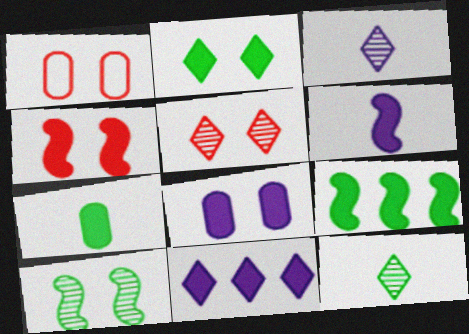[[1, 3, 9], 
[1, 4, 5], 
[2, 4, 8], 
[2, 7, 9], 
[4, 6, 9], 
[4, 7, 11], 
[6, 8, 11]]